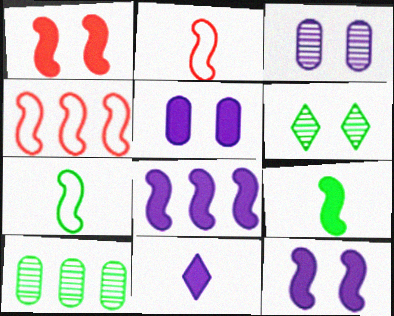[[1, 8, 9], 
[5, 8, 11]]